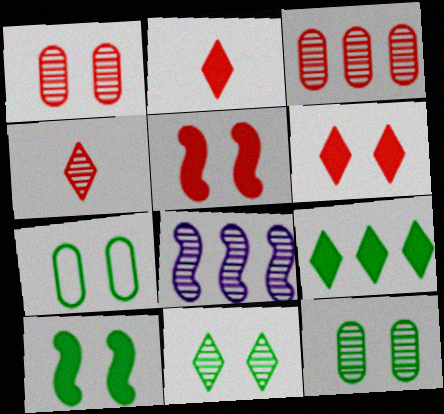[[2, 7, 8], 
[4, 8, 12], 
[7, 10, 11]]